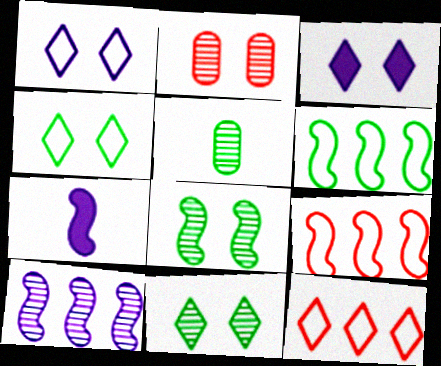[[3, 5, 9], 
[7, 8, 9]]